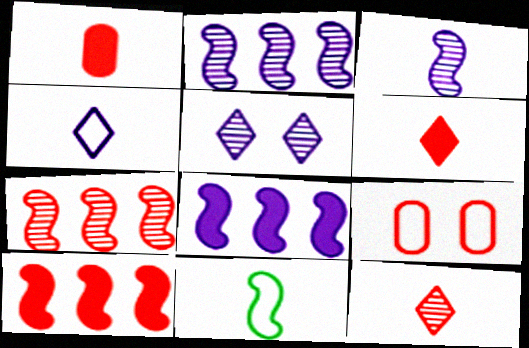[[6, 7, 9], 
[9, 10, 12]]